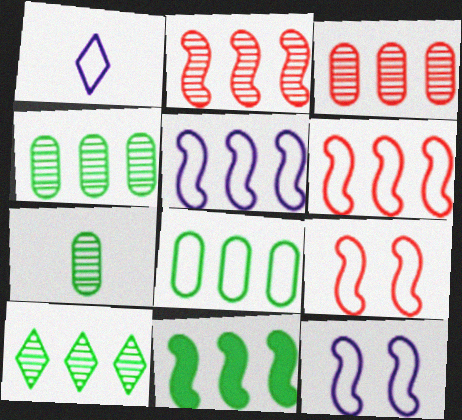[[1, 8, 9], 
[2, 5, 11], 
[8, 10, 11]]